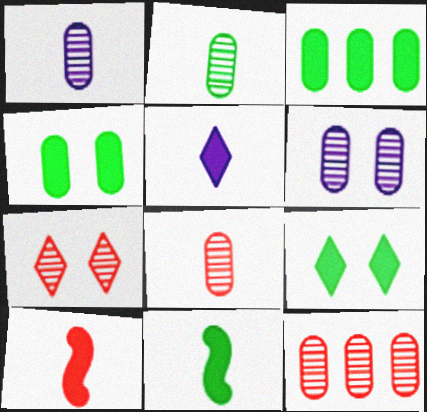[[1, 2, 8], 
[2, 6, 12], 
[3, 9, 11]]